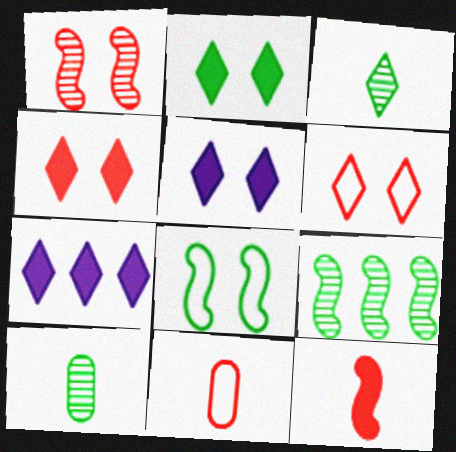[[2, 4, 5], 
[3, 6, 7], 
[5, 9, 11]]